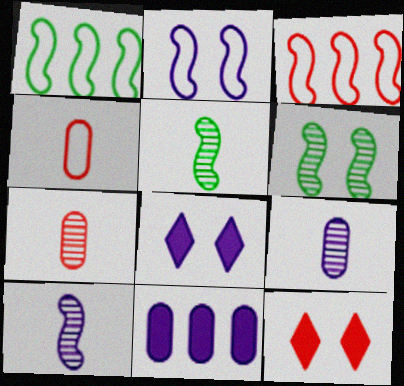[[1, 7, 8], 
[1, 9, 12], 
[3, 7, 12]]